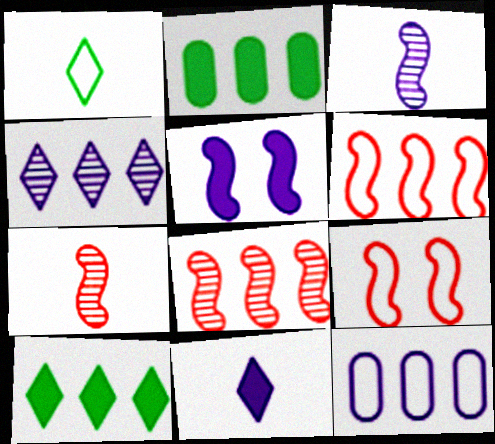[[1, 9, 12], 
[2, 4, 6], 
[8, 10, 12]]